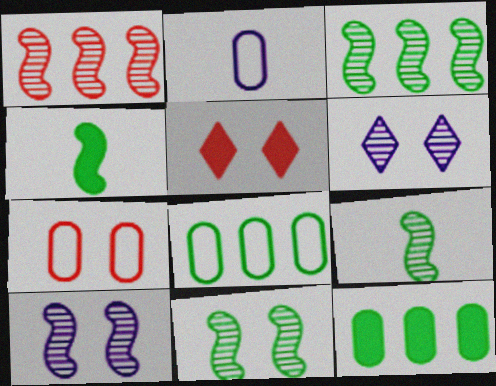[[1, 9, 10], 
[2, 3, 5], 
[2, 7, 8], 
[3, 9, 11]]